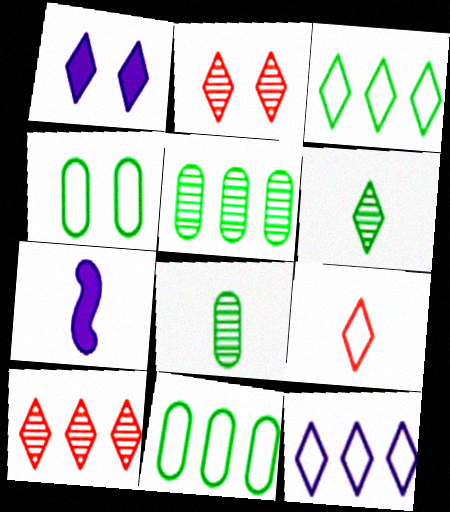[[2, 7, 11], 
[4, 7, 10], 
[7, 8, 9]]